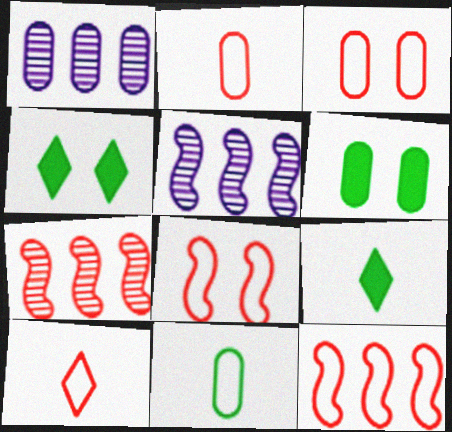[[1, 2, 6], 
[1, 8, 9], 
[2, 4, 5], 
[3, 5, 9], 
[3, 10, 12], 
[5, 6, 10]]